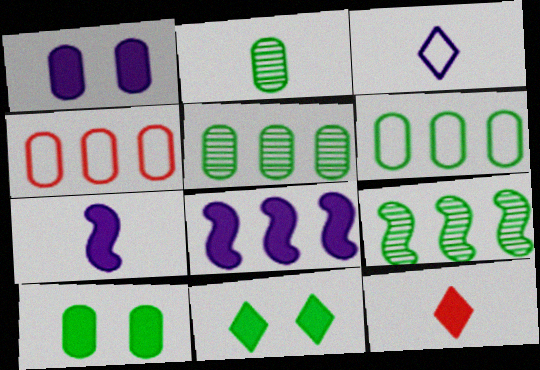[[1, 2, 4], 
[2, 6, 10], 
[8, 10, 12]]